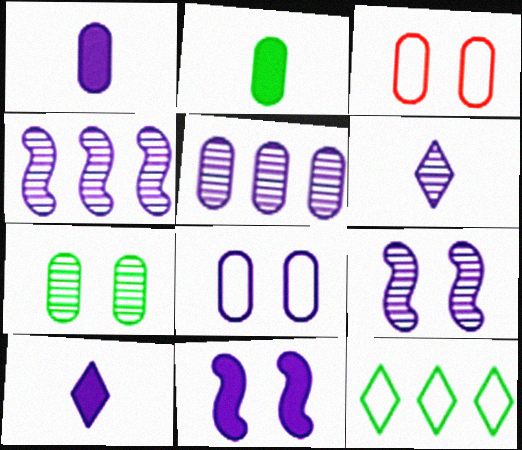[[1, 5, 8], 
[2, 3, 5], 
[4, 8, 10], 
[5, 6, 9]]